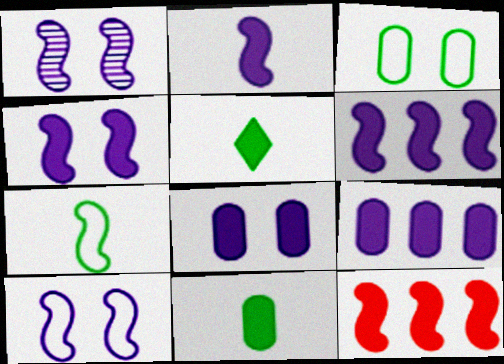[[1, 4, 10], 
[1, 7, 12], 
[2, 4, 6], 
[5, 8, 12]]